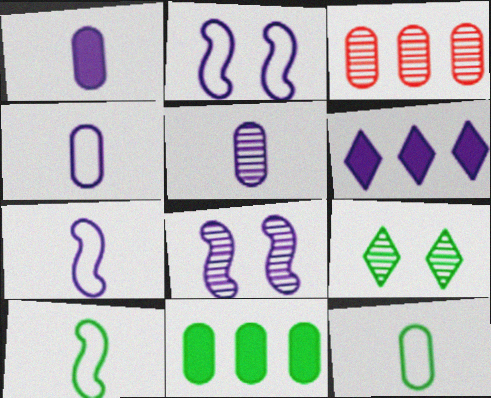[[1, 4, 5], 
[2, 5, 6], 
[4, 6, 8], 
[9, 10, 11]]